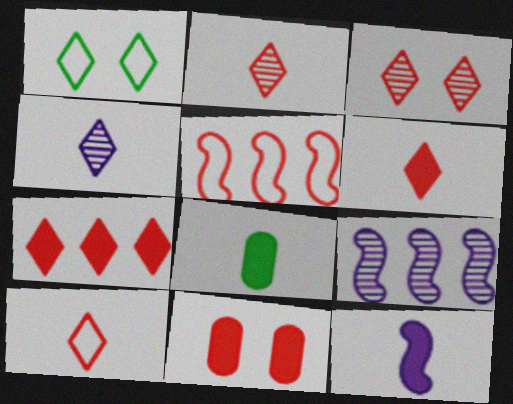[[1, 4, 7], 
[2, 5, 11], 
[2, 6, 10], 
[3, 7, 10], 
[6, 8, 12]]